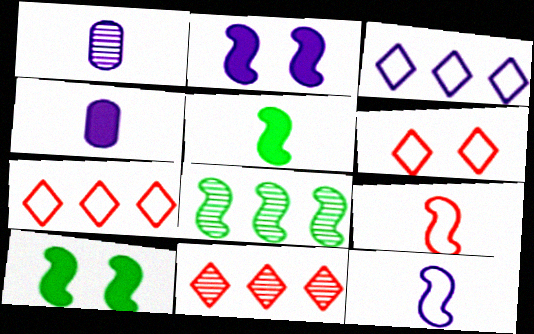[[1, 2, 3], 
[1, 7, 10], 
[2, 8, 9], 
[4, 6, 8]]